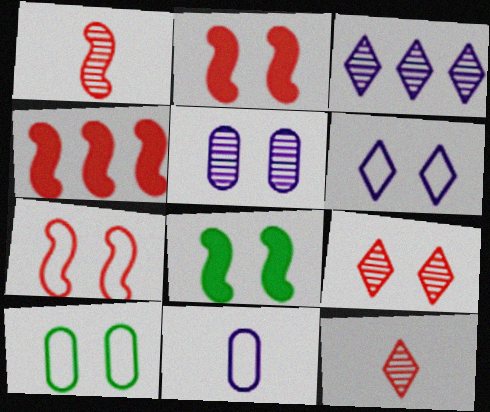[[1, 4, 7], 
[6, 7, 10]]